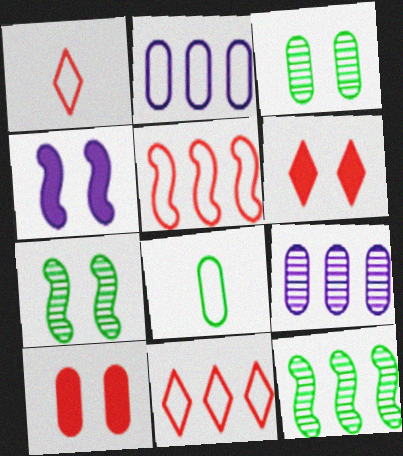[[8, 9, 10]]